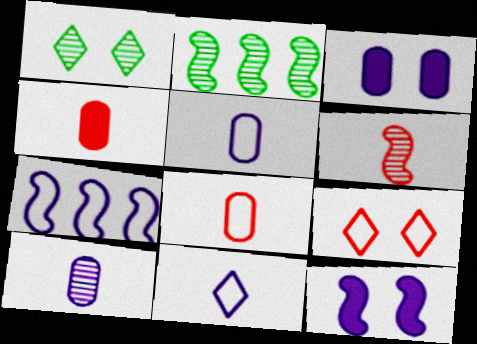[[1, 4, 7]]